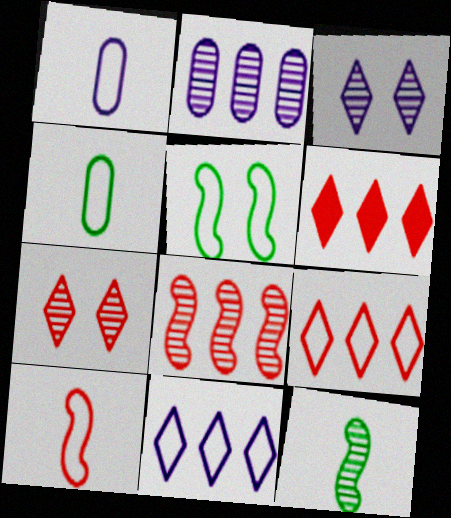[[1, 5, 9], 
[2, 7, 12]]